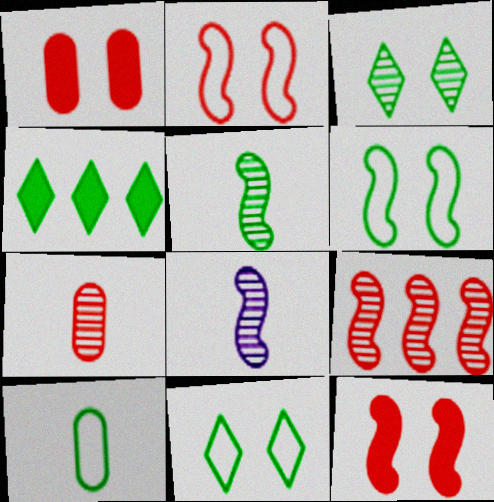[]